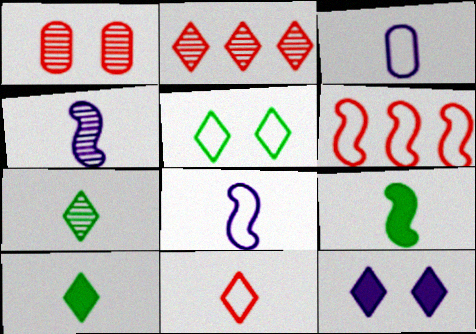[[3, 5, 6]]